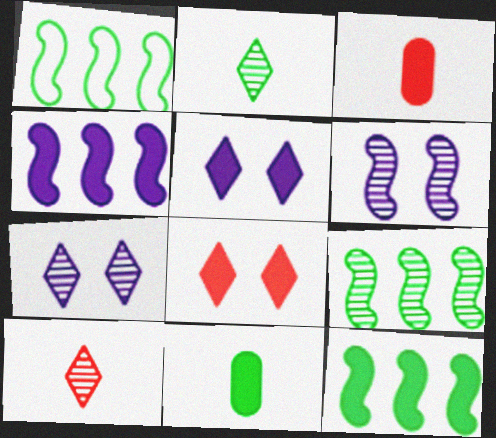[[1, 3, 7], 
[1, 9, 12], 
[3, 5, 12], 
[4, 8, 11]]